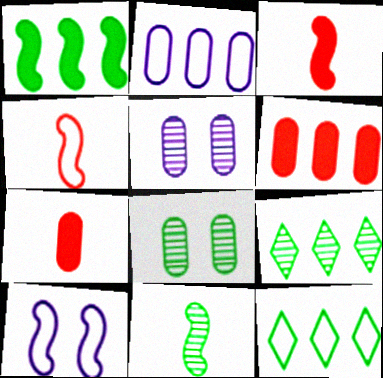[[2, 7, 8], 
[3, 5, 12], 
[7, 9, 10], 
[8, 9, 11]]